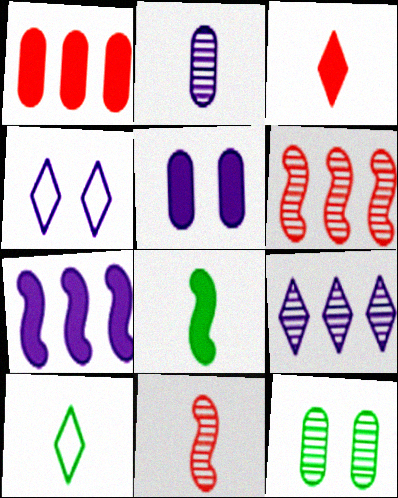[[2, 4, 7], 
[5, 6, 10], 
[9, 11, 12]]